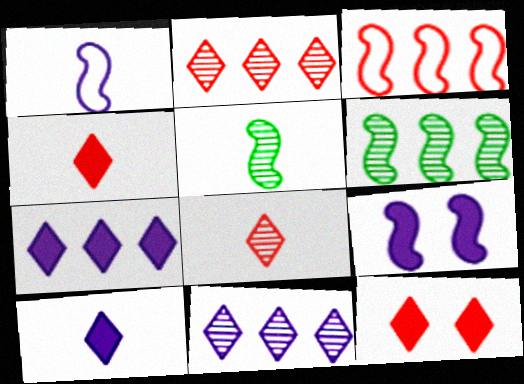[[3, 5, 9]]